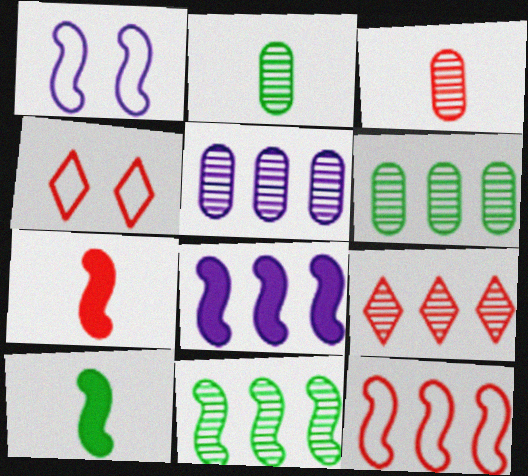[[1, 7, 11], 
[2, 4, 8], 
[4, 5, 10], 
[5, 9, 11], 
[8, 11, 12]]